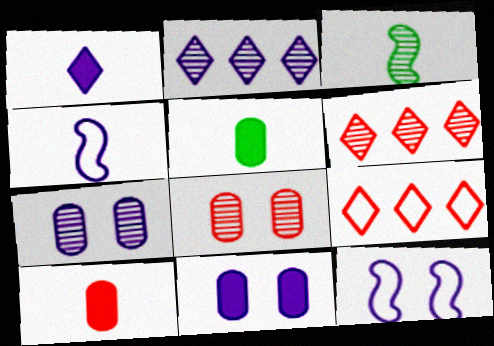[[2, 3, 8], 
[2, 4, 11], 
[3, 6, 7], 
[3, 9, 11], 
[5, 6, 12]]